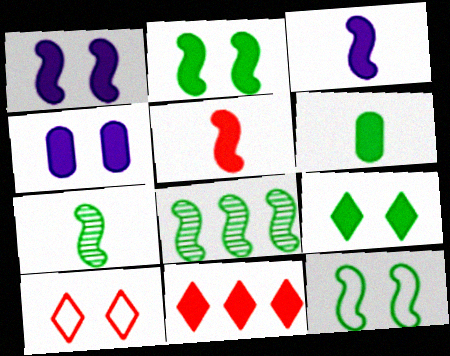[[1, 6, 11]]